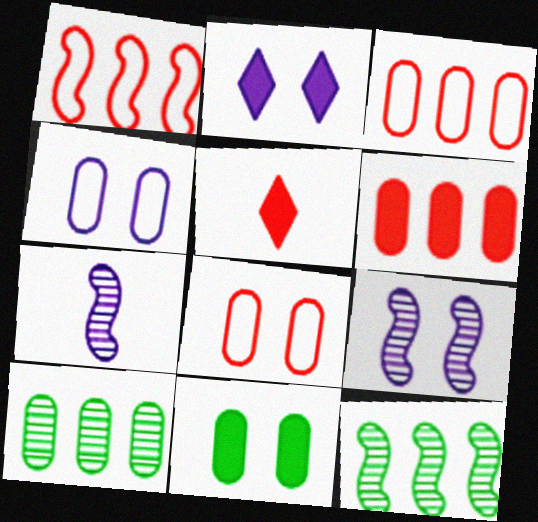[[2, 4, 9], 
[4, 5, 12]]